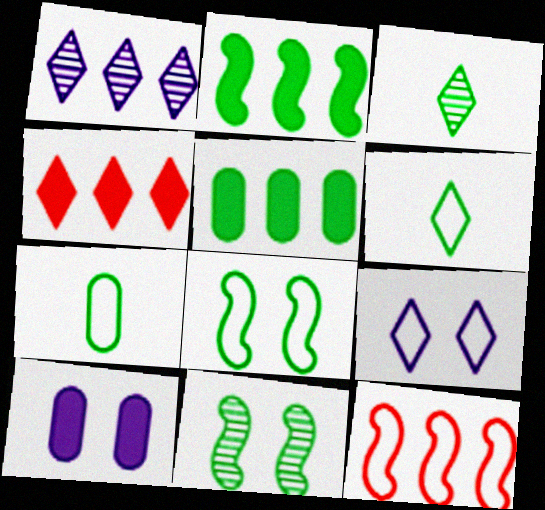[[1, 5, 12], 
[3, 4, 9], 
[3, 5, 8], 
[3, 10, 12], 
[5, 6, 11], 
[7, 9, 12]]